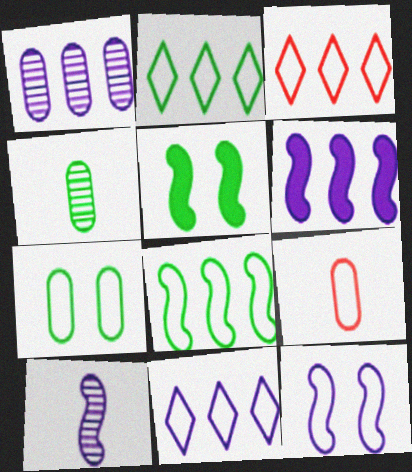[[1, 6, 11], 
[2, 3, 11], 
[2, 4, 5], 
[2, 9, 12], 
[6, 10, 12]]